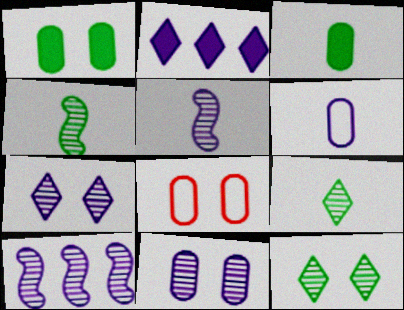[[1, 8, 11], 
[2, 4, 8]]